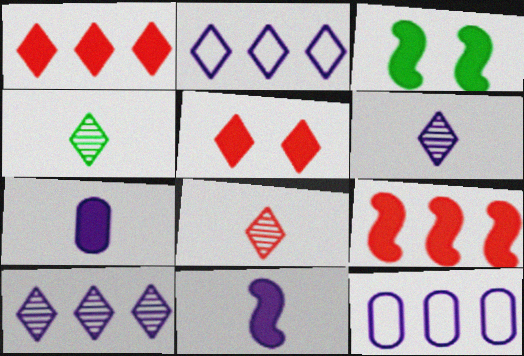[[1, 3, 7], 
[2, 4, 5], 
[3, 8, 12], 
[3, 9, 11], 
[4, 6, 8]]